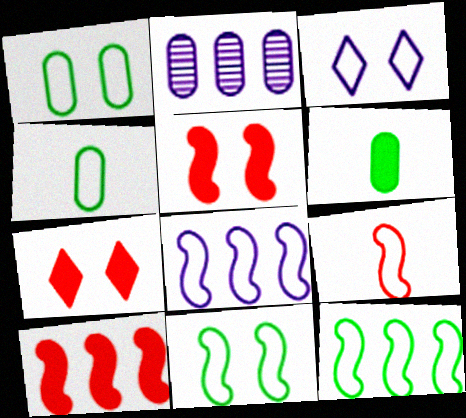[[8, 9, 11]]